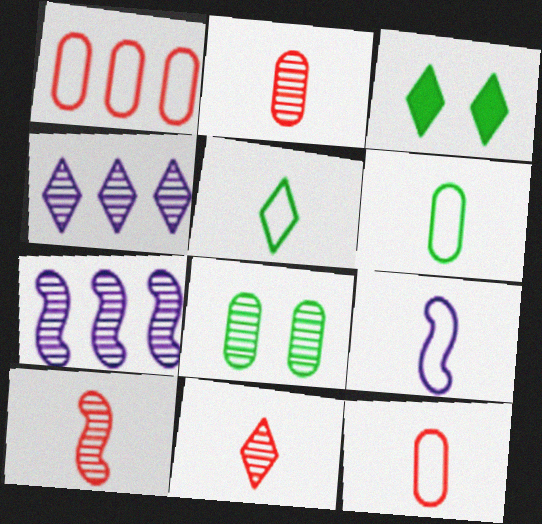[[2, 10, 11], 
[3, 7, 12], 
[4, 8, 10], 
[5, 9, 12], 
[7, 8, 11]]